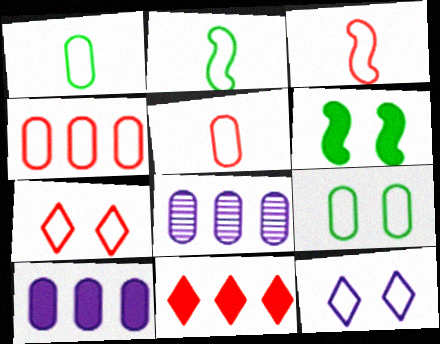[[2, 4, 12], 
[3, 4, 7]]